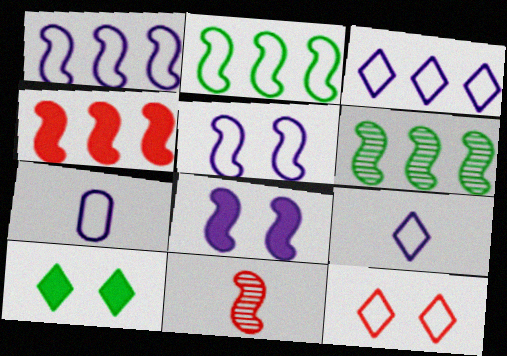[[1, 4, 6], 
[2, 7, 12], 
[2, 8, 11], 
[3, 5, 7]]